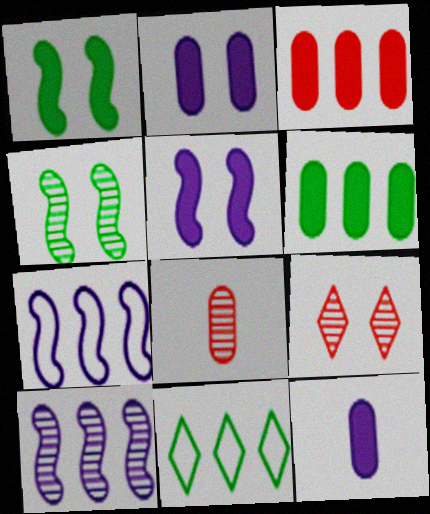[[3, 10, 11], 
[5, 8, 11]]